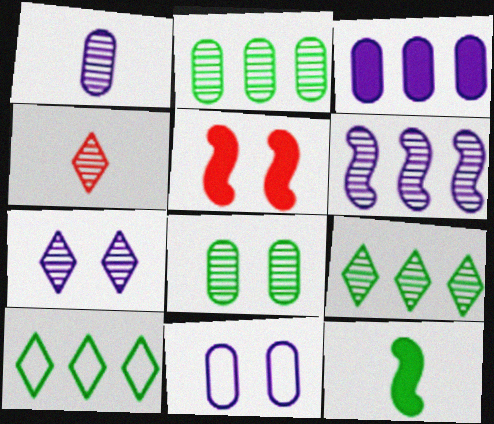[[1, 3, 11], 
[1, 5, 10], 
[1, 6, 7], 
[4, 6, 8], 
[4, 7, 9], 
[8, 10, 12]]